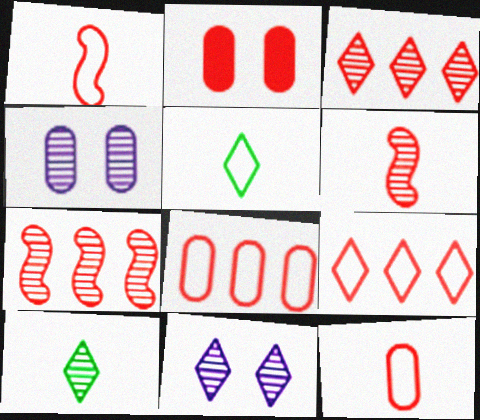[[1, 2, 3], 
[2, 6, 9], 
[3, 10, 11], 
[4, 7, 10]]